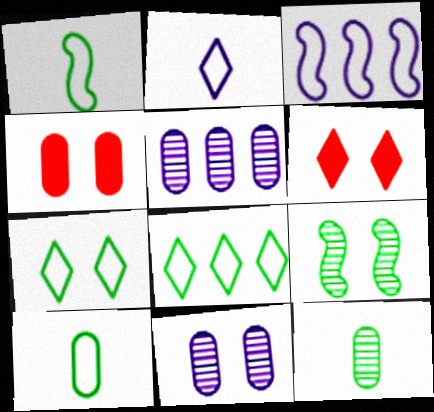[[1, 5, 6], 
[3, 6, 12], 
[4, 5, 10]]